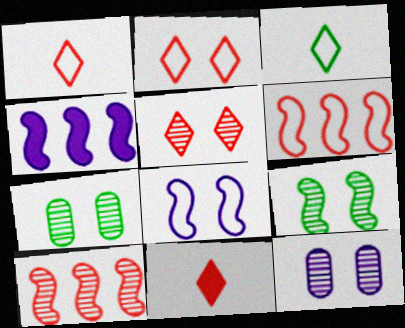[[1, 4, 7], 
[5, 9, 12]]